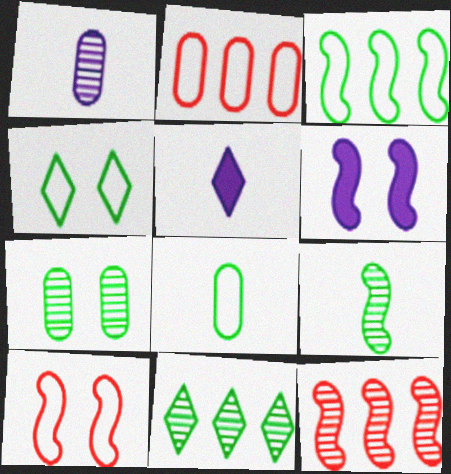[[3, 4, 8], 
[7, 9, 11]]